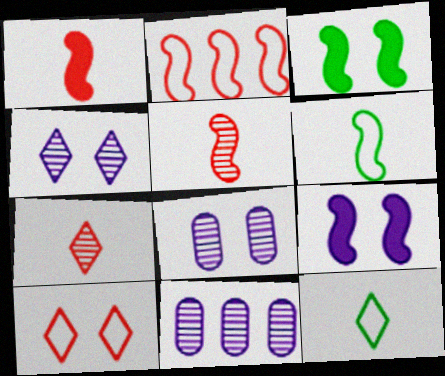[[3, 8, 10]]